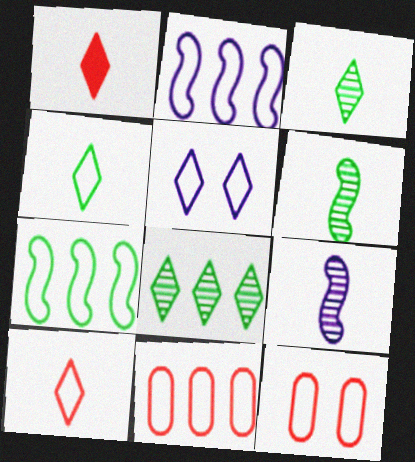[[1, 5, 8], 
[2, 4, 12]]